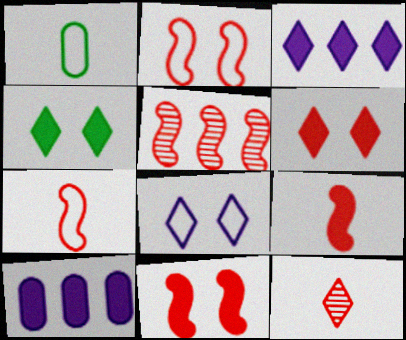[[2, 5, 9], 
[4, 9, 10], 
[5, 7, 11]]